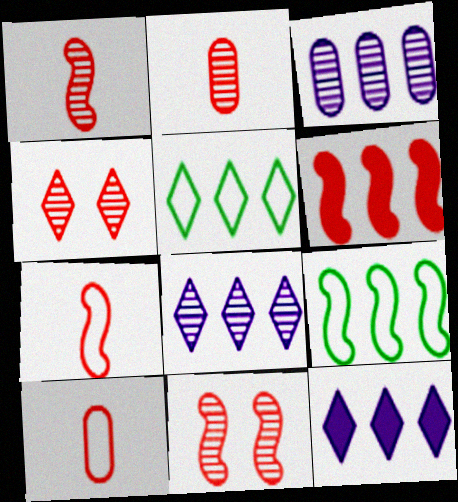[[3, 5, 6], 
[4, 6, 10], 
[6, 7, 11]]